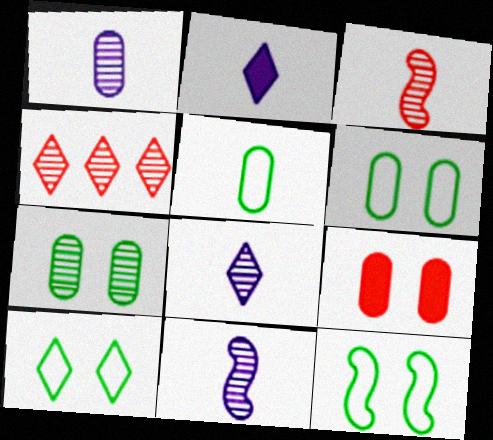[[1, 8, 11], 
[2, 3, 5], 
[2, 4, 10], 
[4, 7, 11], 
[6, 10, 12]]